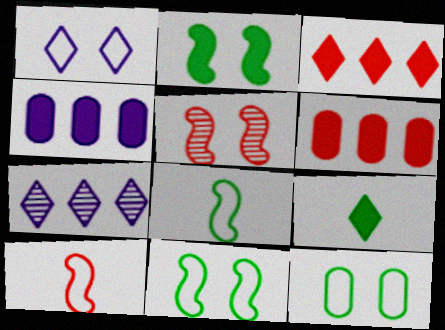[]